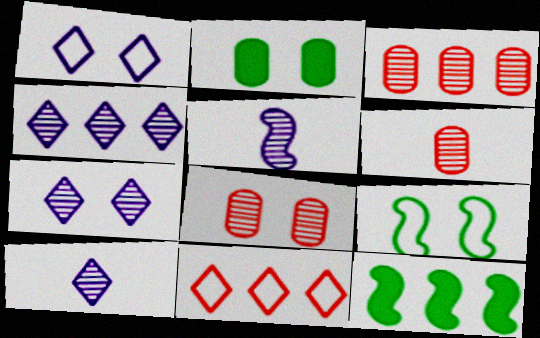[[1, 6, 12], 
[2, 5, 11], 
[3, 6, 8], 
[4, 7, 10]]